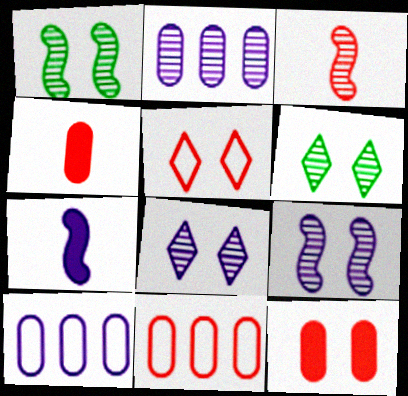[[2, 3, 6], 
[6, 7, 11], 
[7, 8, 10]]